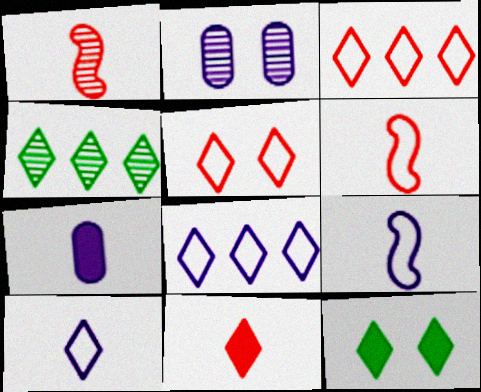[[1, 2, 4]]